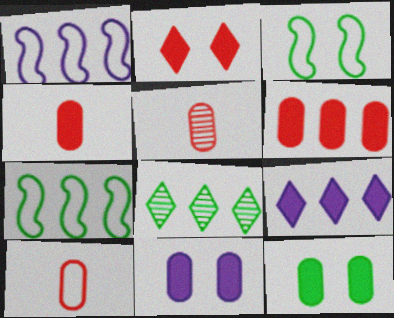[[1, 6, 8], 
[3, 5, 9], 
[4, 5, 10]]